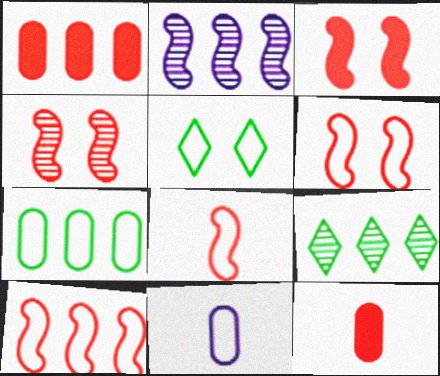[[2, 5, 12], 
[3, 4, 6], 
[3, 9, 11], 
[5, 10, 11], 
[6, 8, 10]]